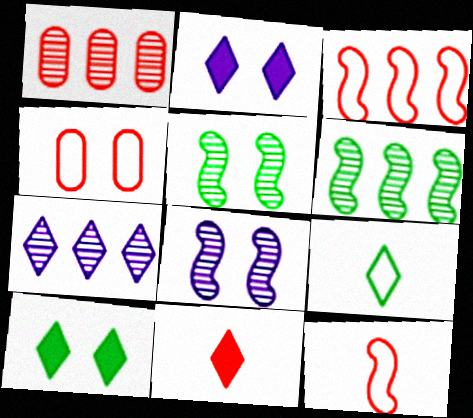[[1, 6, 7], 
[2, 4, 5], 
[4, 8, 10]]